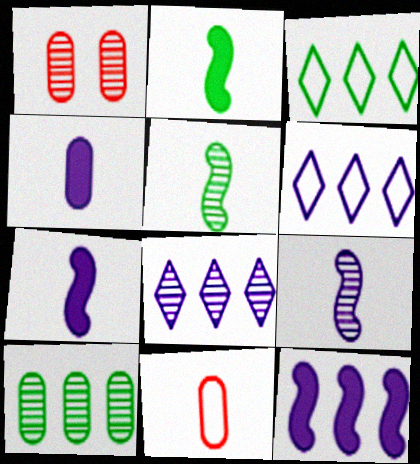[[1, 2, 6], 
[1, 3, 7], 
[1, 5, 8]]